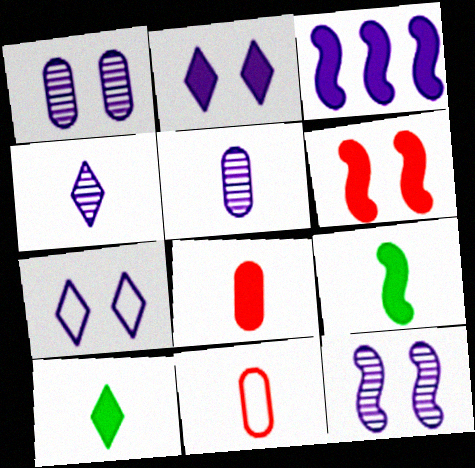[[3, 5, 7], 
[3, 6, 9], 
[4, 9, 11]]